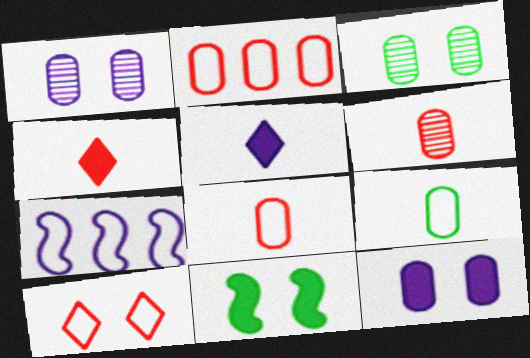[[1, 5, 7], 
[1, 10, 11], 
[3, 4, 7], 
[7, 9, 10]]